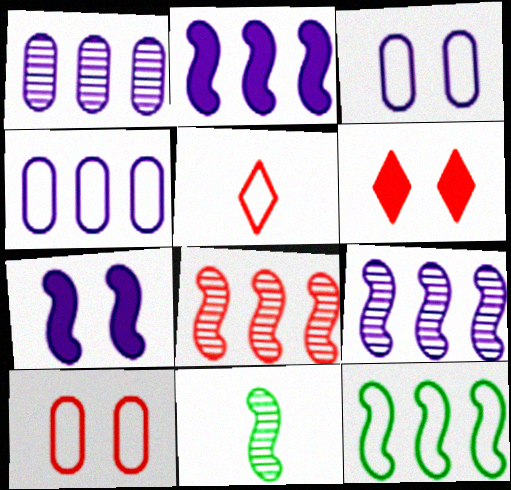[[2, 8, 12], 
[3, 5, 12], 
[4, 6, 11]]